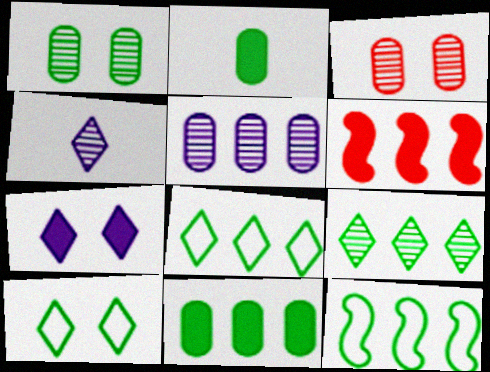[[2, 6, 7], 
[5, 6, 8], 
[9, 11, 12]]